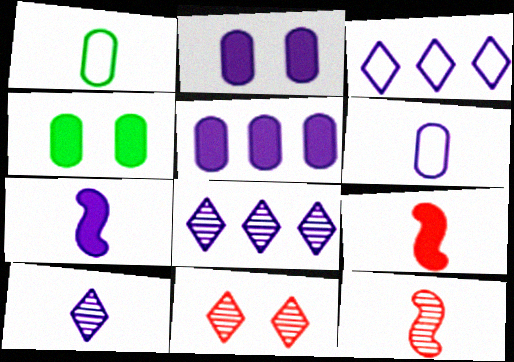[[1, 9, 10], 
[3, 4, 12], 
[6, 7, 10]]